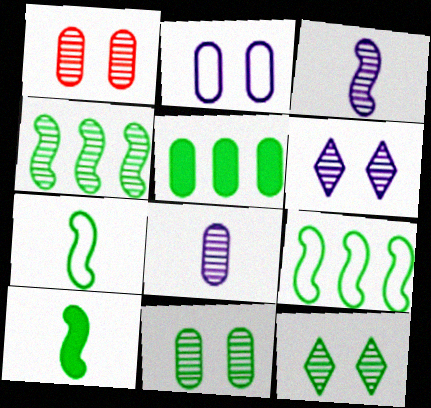[[5, 7, 12]]